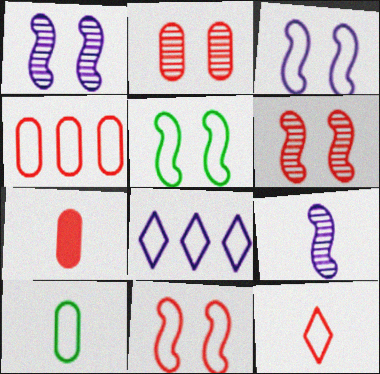[[2, 4, 7], 
[3, 5, 11], 
[4, 11, 12], 
[8, 10, 11]]